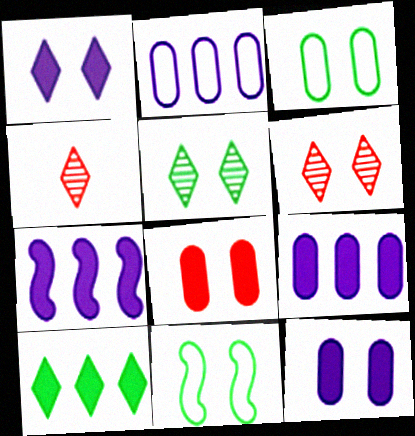[[3, 4, 7], 
[4, 9, 11], 
[6, 11, 12]]